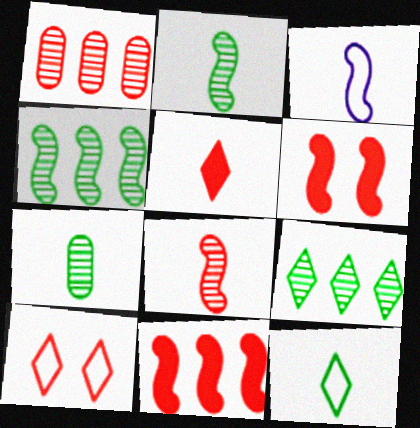[[3, 4, 6], 
[3, 5, 7]]